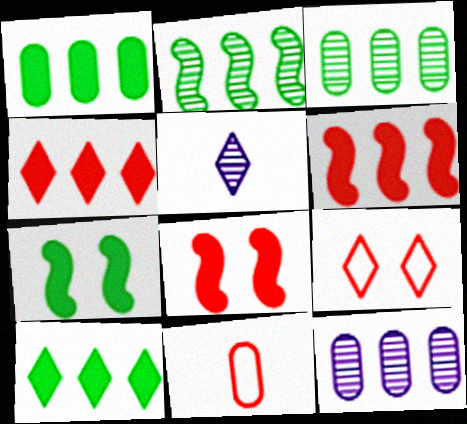[[5, 9, 10]]